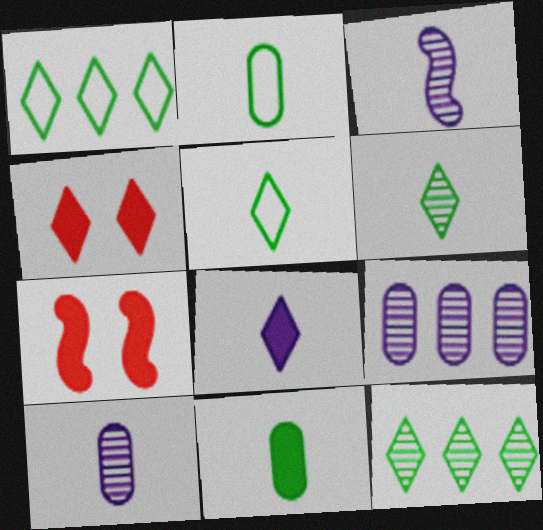[[1, 7, 10], 
[5, 7, 9]]